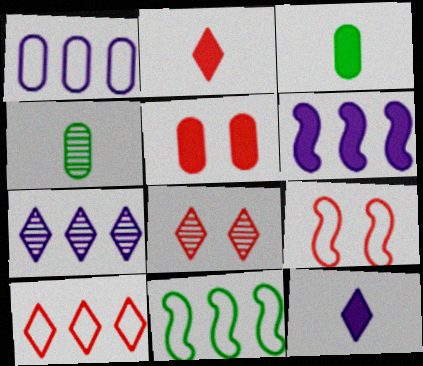[[1, 4, 5], 
[1, 6, 7], 
[1, 10, 11], 
[2, 8, 10], 
[3, 7, 9], 
[5, 8, 9]]